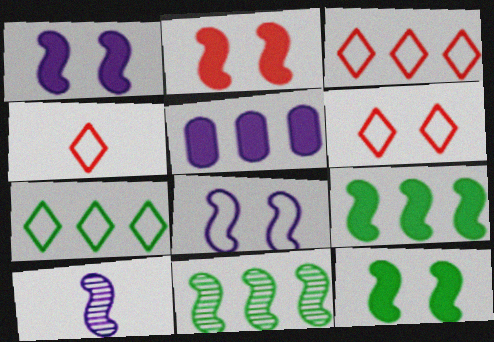[[1, 2, 12], 
[3, 4, 6], 
[3, 5, 11]]